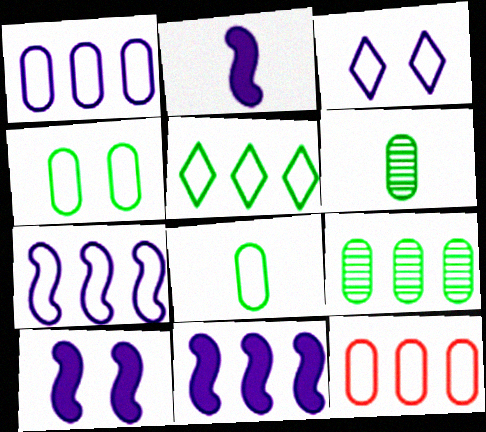[[2, 10, 11], 
[5, 7, 12]]